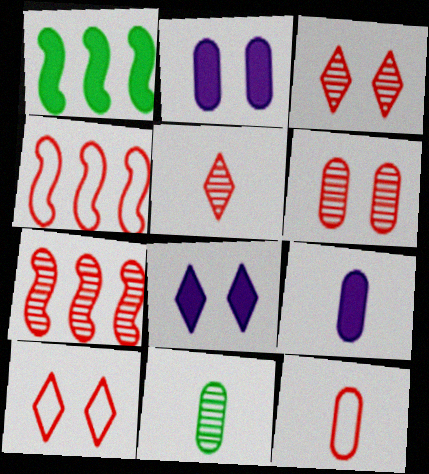[[4, 8, 11], 
[4, 10, 12], 
[5, 6, 7], 
[9, 11, 12]]